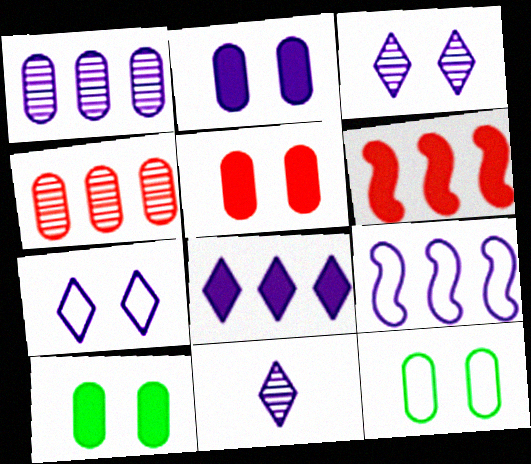[[1, 8, 9], 
[2, 5, 10], 
[2, 9, 11], 
[6, 11, 12], 
[7, 8, 11]]